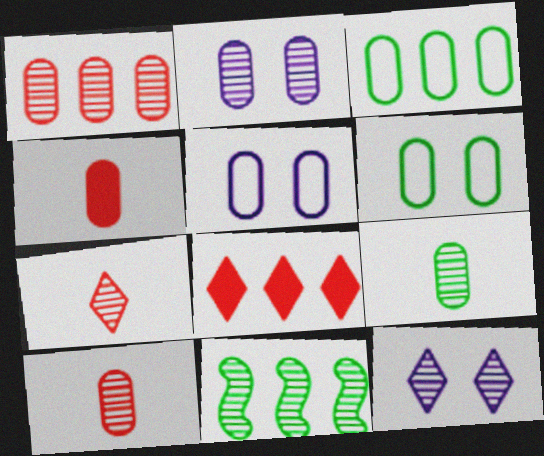[[1, 2, 9], 
[2, 3, 4], 
[2, 7, 11], 
[10, 11, 12]]